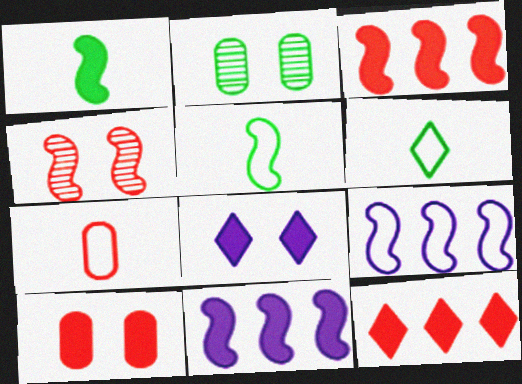[[1, 4, 9], 
[4, 5, 11], 
[4, 7, 12]]